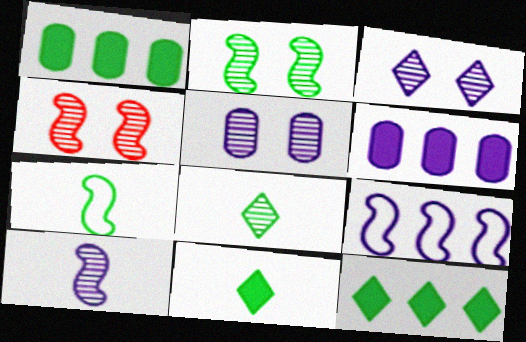[]